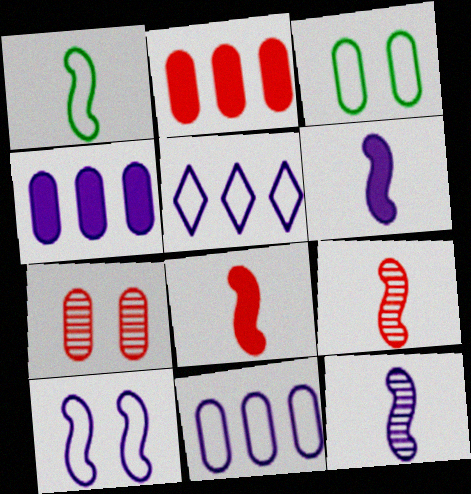[[1, 6, 9], 
[1, 8, 12]]